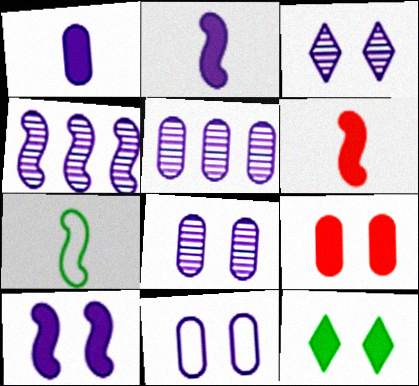[[1, 5, 11], 
[3, 10, 11], 
[9, 10, 12]]